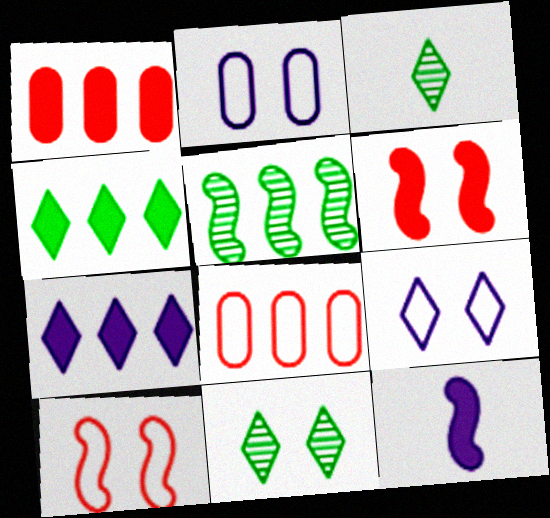[[2, 6, 11], 
[5, 7, 8], 
[5, 10, 12], 
[8, 11, 12]]